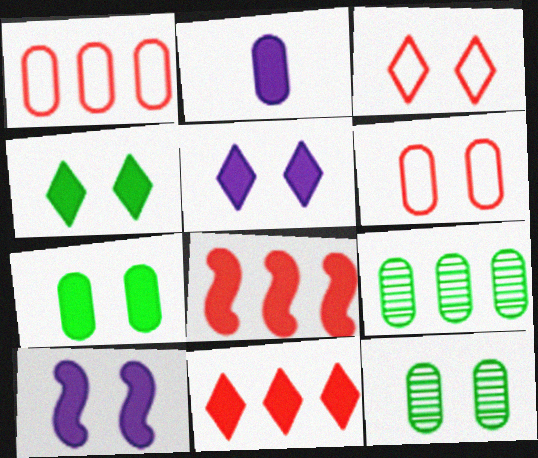[[1, 2, 12], 
[2, 4, 8], 
[2, 6, 9], 
[3, 10, 12]]